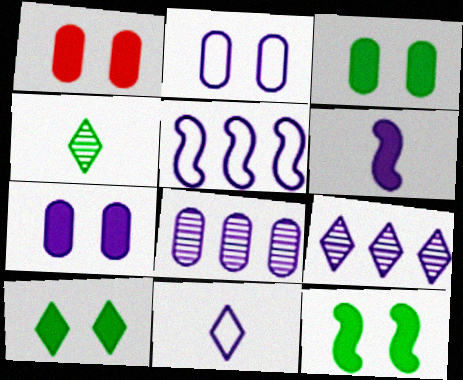[[1, 3, 7], 
[1, 4, 5], 
[2, 5, 11], 
[2, 6, 9], 
[3, 10, 12]]